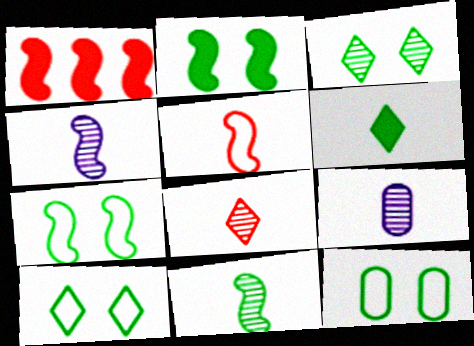[[1, 4, 7], 
[1, 9, 10], 
[2, 3, 12], 
[5, 6, 9], 
[7, 10, 12], 
[8, 9, 11]]